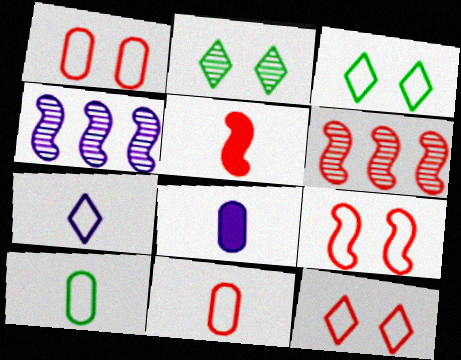[[1, 9, 12], 
[3, 6, 8], 
[5, 6, 9]]